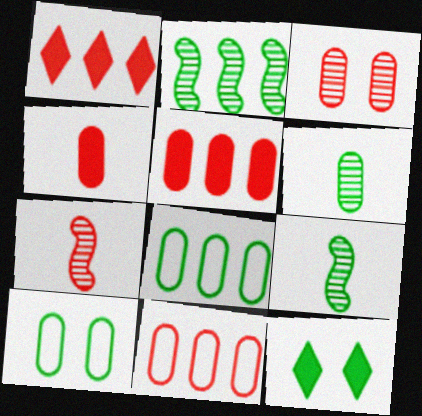[[3, 4, 11], 
[8, 9, 12]]